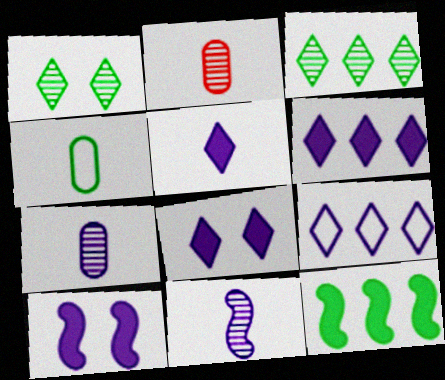[[1, 4, 12], 
[5, 6, 8], 
[7, 9, 10]]